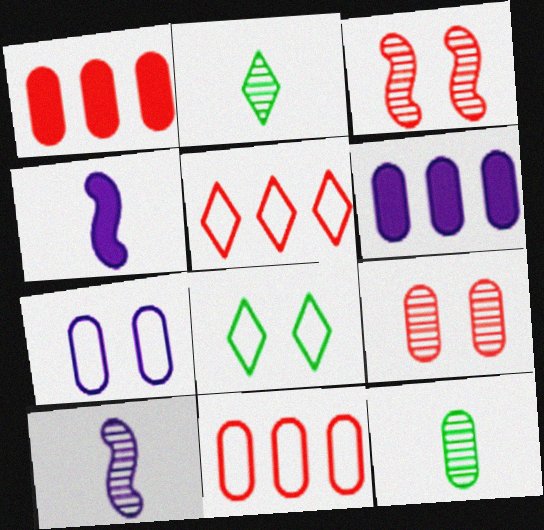[[1, 7, 12], 
[1, 8, 10]]